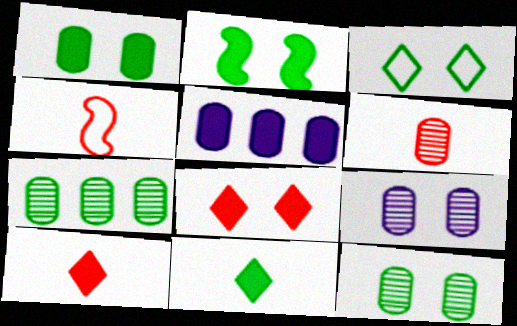[[2, 3, 12], 
[2, 5, 10], 
[4, 6, 10], 
[6, 7, 9]]